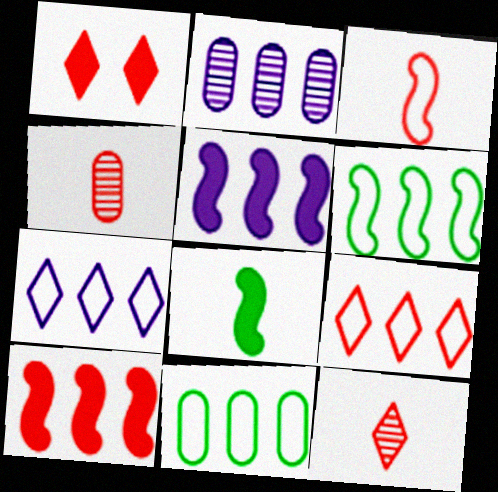[[1, 9, 12], 
[2, 5, 7]]